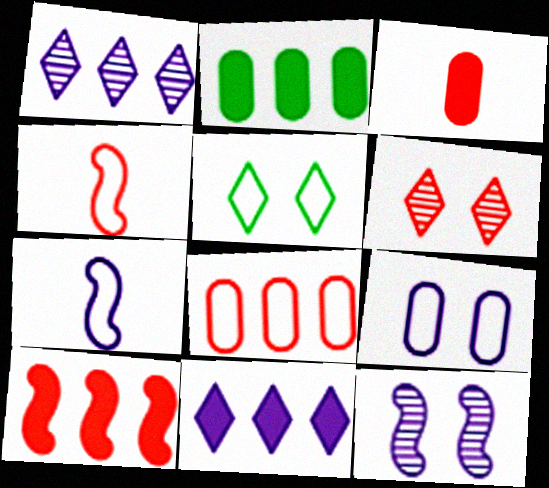[[2, 6, 7], 
[2, 10, 11], 
[5, 7, 8]]